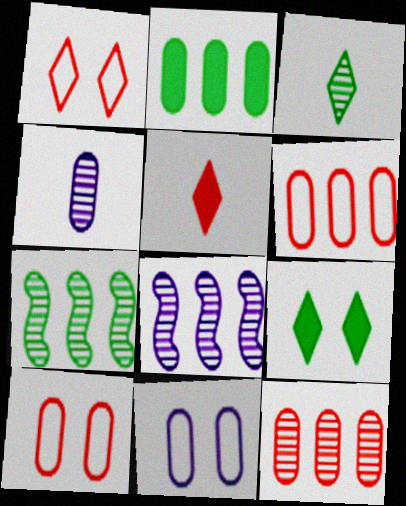[[2, 4, 10], 
[5, 7, 11]]